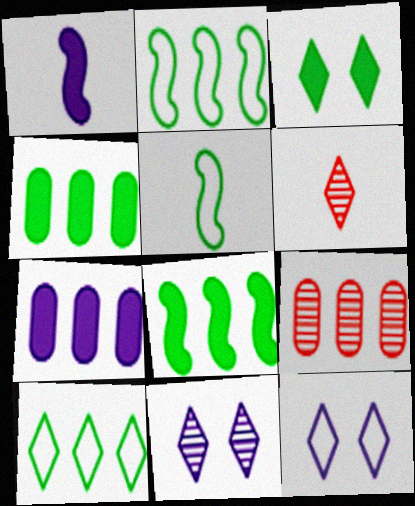[]